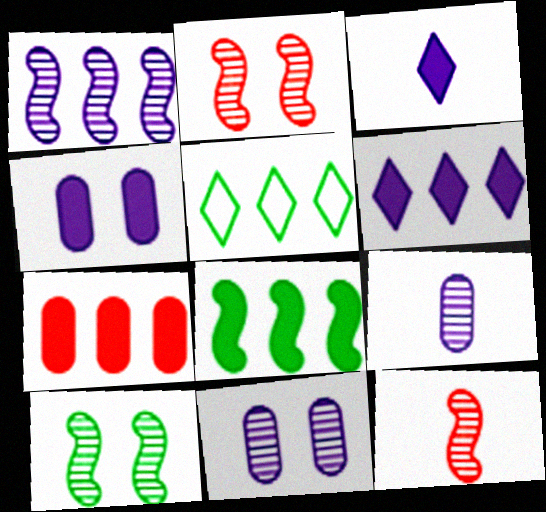[[1, 5, 7], 
[1, 10, 12], 
[4, 5, 12], 
[6, 7, 8]]